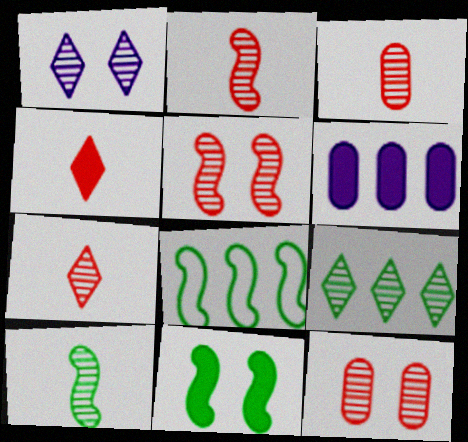[[1, 7, 9], 
[2, 3, 7], 
[4, 6, 11], 
[8, 10, 11]]